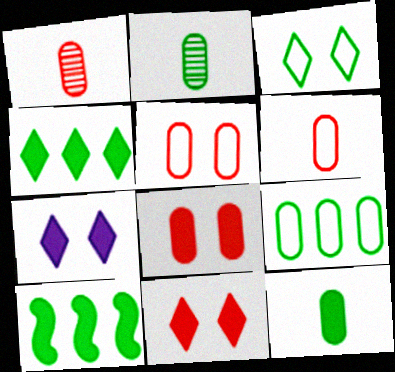[[2, 3, 10]]